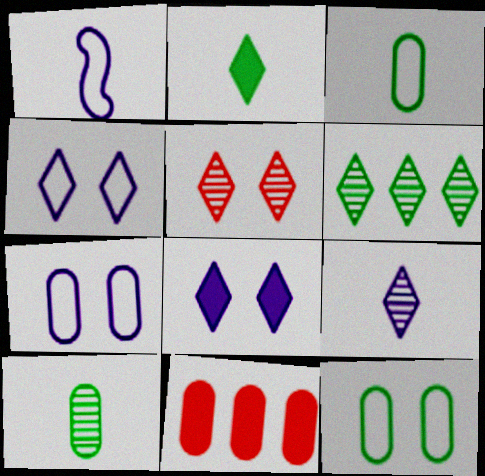[[5, 6, 9], 
[7, 10, 11]]